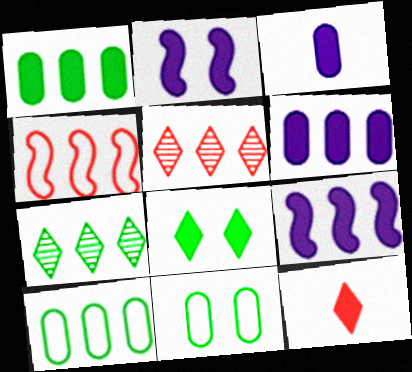[[1, 2, 12], 
[4, 6, 7], 
[5, 9, 10]]